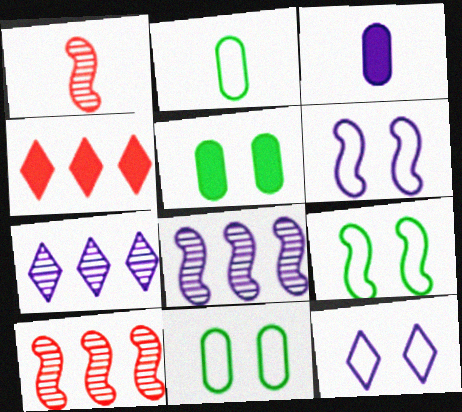[[3, 6, 7], 
[3, 8, 12]]